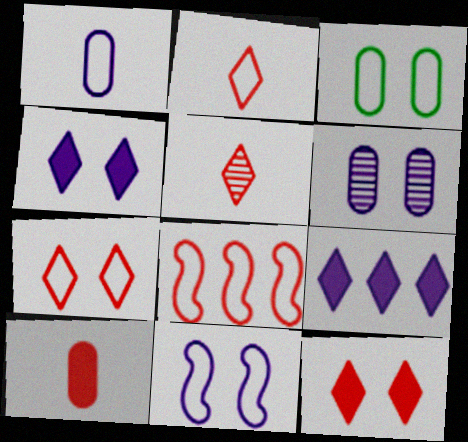[[3, 7, 11], 
[4, 6, 11]]